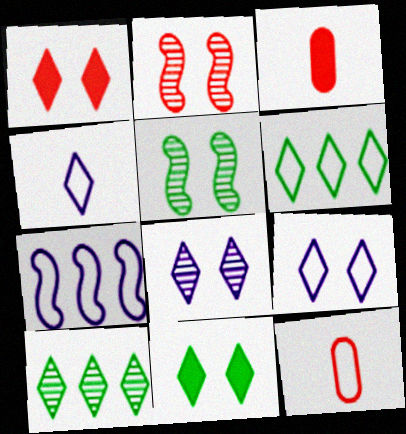[[1, 4, 10]]